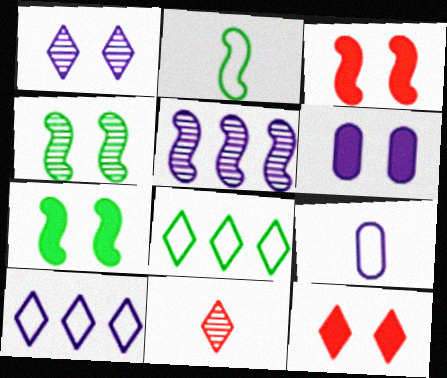[[2, 3, 5], 
[6, 7, 12]]